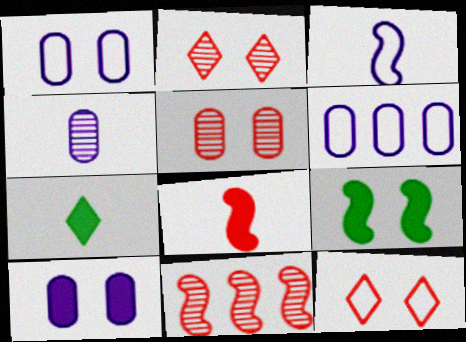[[1, 2, 9], 
[1, 7, 11], 
[3, 9, 11], 
[4, 6, 10]]